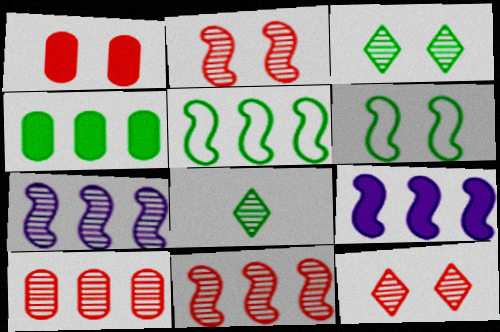[[4, 6, 8], 
[5, 9, 11]]